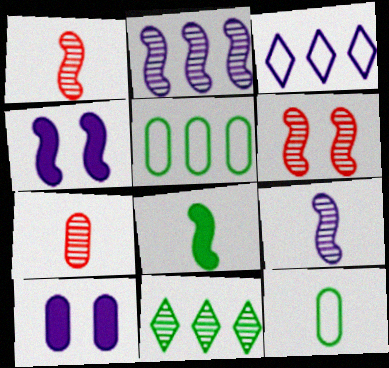[[3, 9, 10], 
[5, 7, 10]]